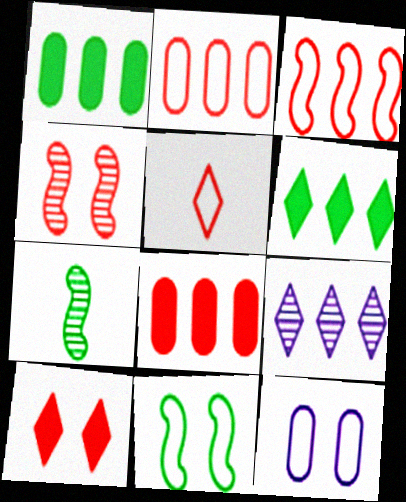[[1, 3, 9], 
[4, 5, 8]]